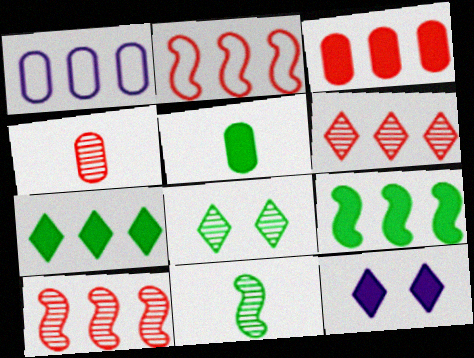[[1, 6, 9], 
[1, 7, 10], 
[2, 3, 6]]